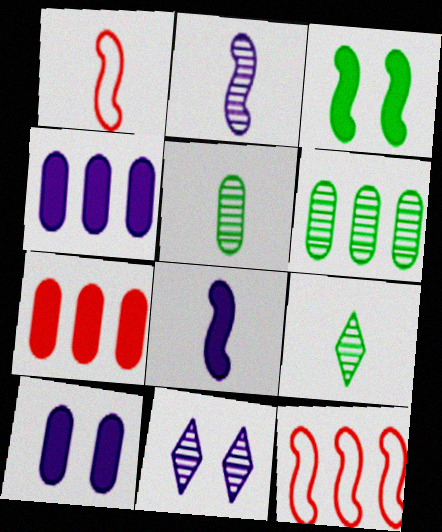[[2, 3, 12], 
[9, 10, 12]]